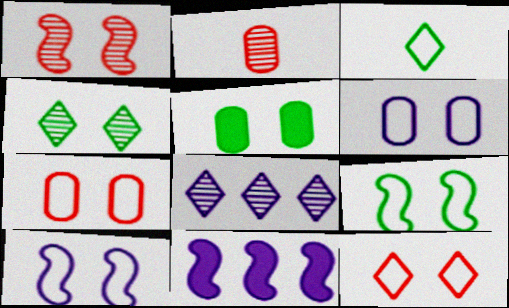[[4, 5, 9], 
[6, 9, 12]]